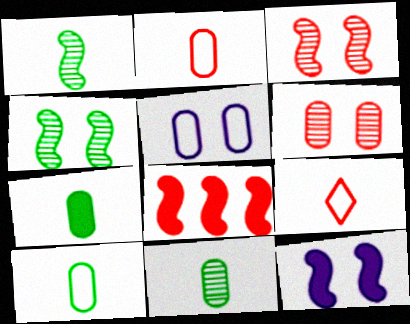[[6, 8, 9], 
[7, 10, 11]]